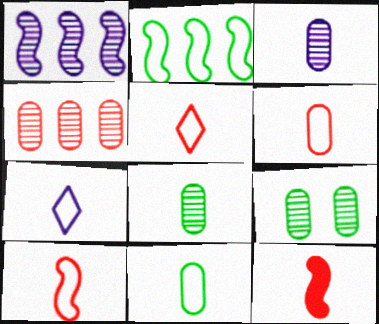[[3, 4, 9], 
[5, 6, 10], 
[7, 8, 12], 
[7, 10, 11]]